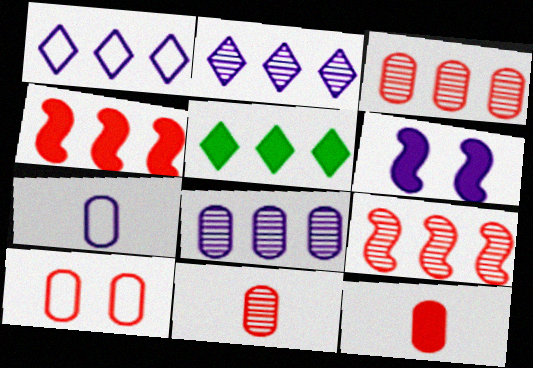[[2, 6, 7], 
[3, 10, 12], 
[5, 6, 12]]